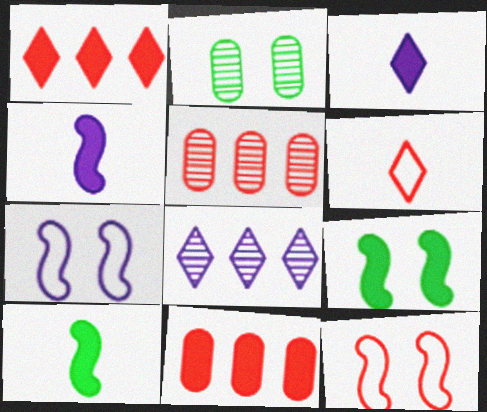[[3, 9, 11]]